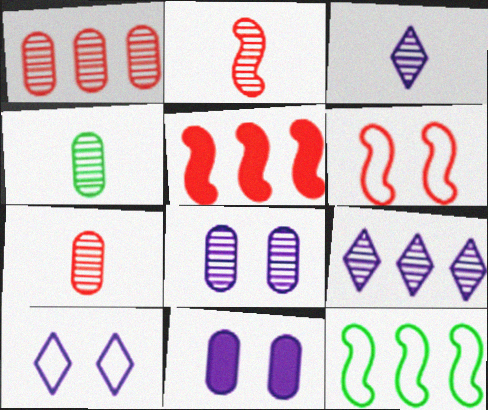[[1, 4, 8], 
[2, 3, 4], 
[2, 5, 6], 
[4, 5, 10]]